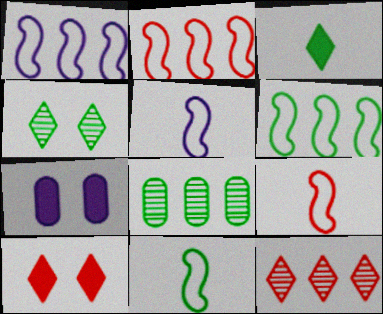[[1, 2, 6], 
[5, 8, 10], 
[5, 9, 11], 
[7, 11, 12]]